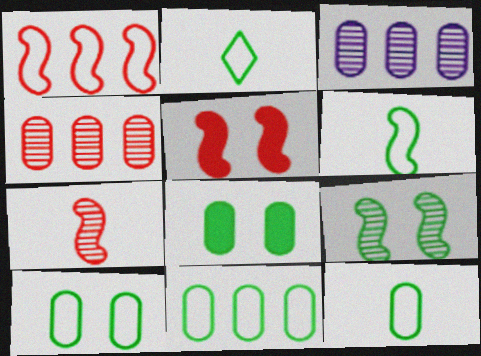[[1, 5, 7], 
[2, 3, 5], 
[2, 6, 12], 
[10, 11, 12]]